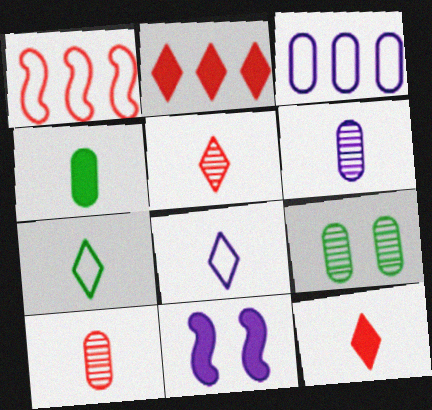[[2, 4, 11]]